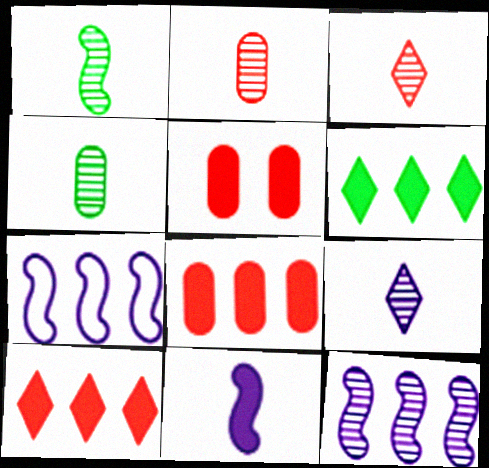[[1, 2, 9], 
[5, 6, 11]]